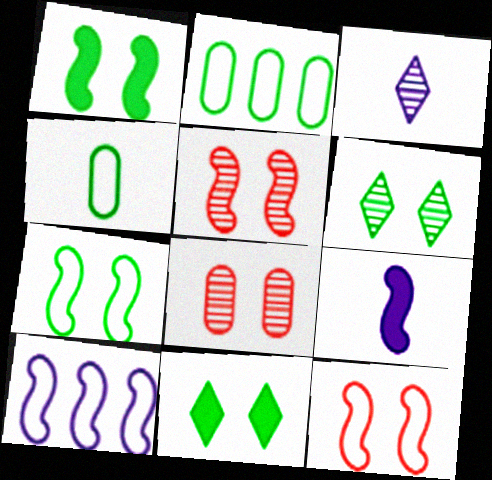[]